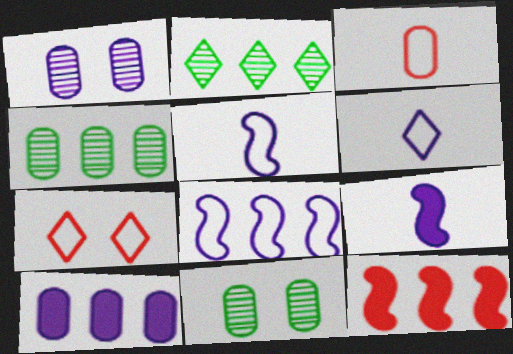[[3, 10, 11], 
[4, 7, 9], 
[6, 11, 12]]